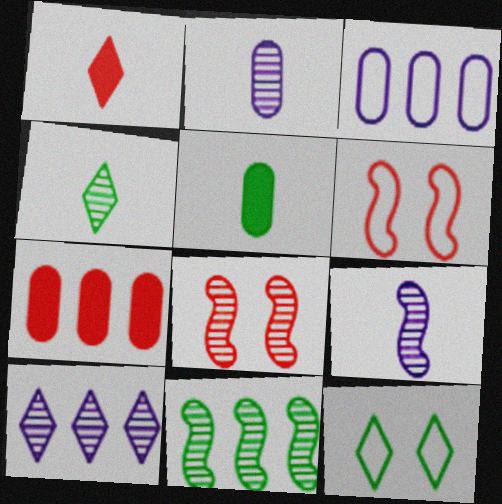[[1, 10, 12], 
[5, 6, 10], 
[5, 11, 12], 
[7, 9, 12], 
[8, 9, 11]]